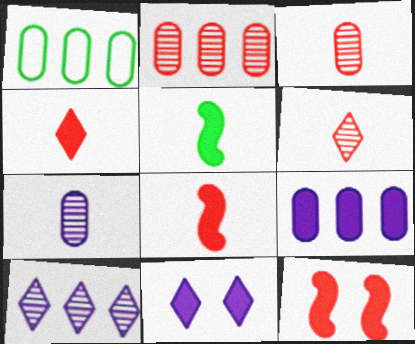[[1, 2, 9]]